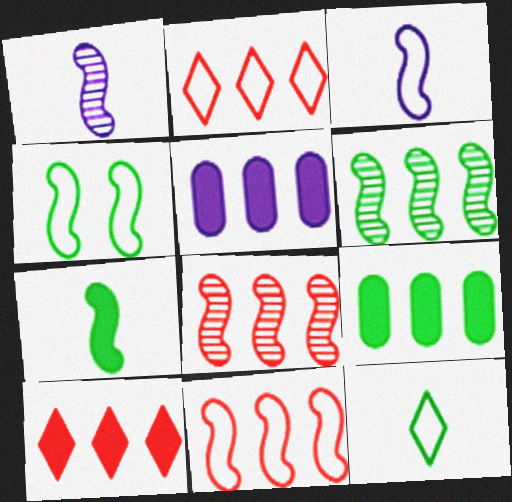[[2, 5, 6], 
[3, 4, 11], 
[4, 6, 7]]